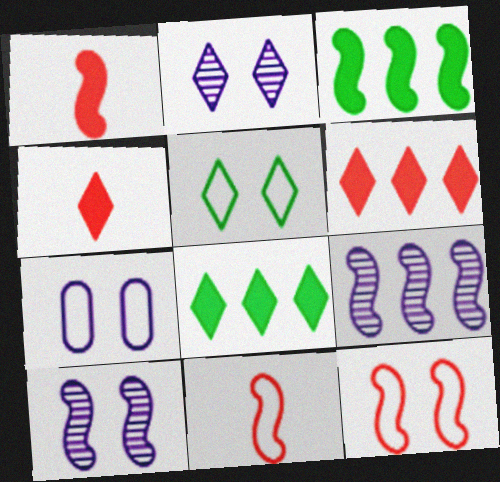[[3, 10, 11], 
[5, 7, 12]]